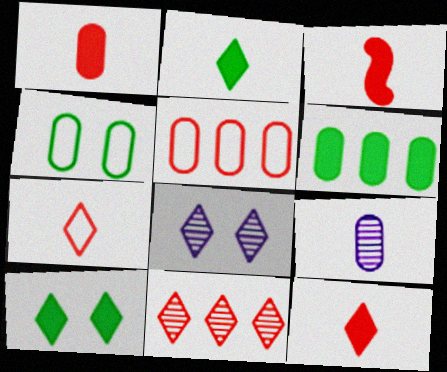[[1, 3, 12]]